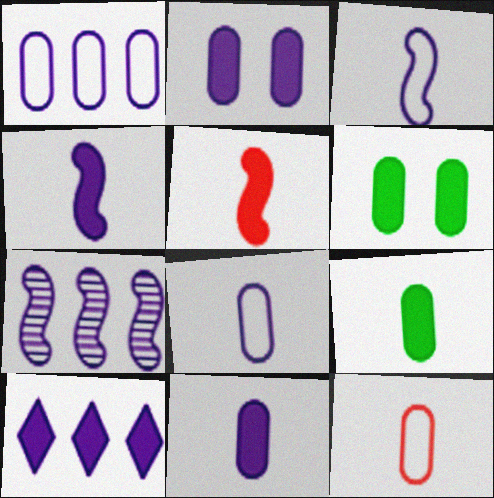[[1, 7, 10], 
[2, 4, 10], 
[5, 6, 10]]